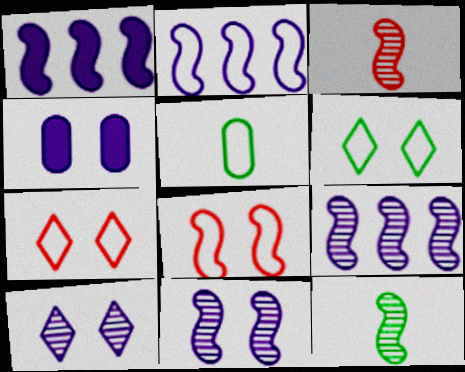[[1, 2, 9], 
[1, 8, 12], 
[2, 5, 7]]